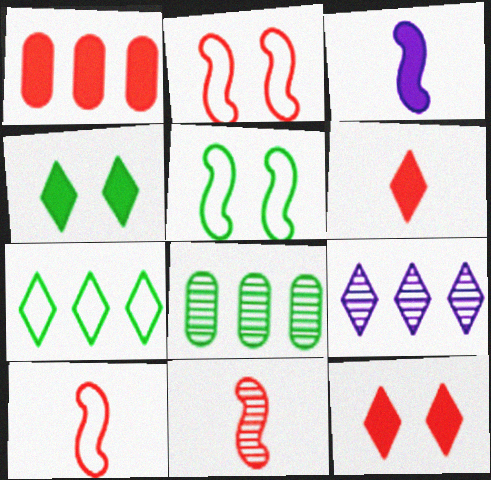[[1, 3, 4]]